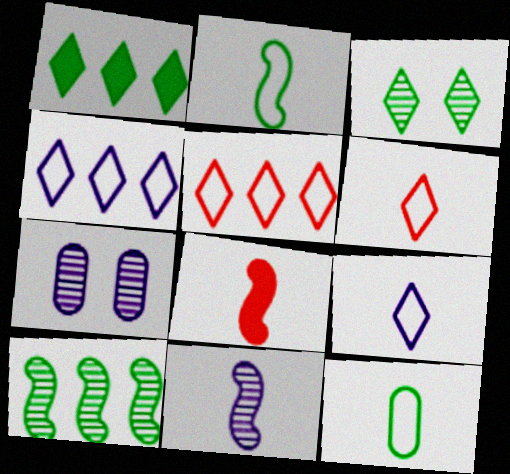[[2, 8, 11]]